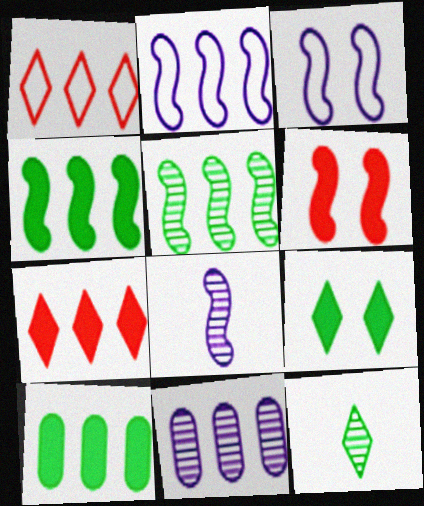[[1, 4, 11]]